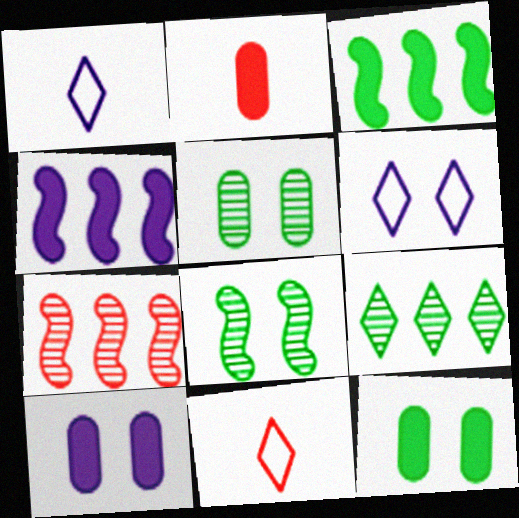[[1, 7, 12], 
[4, 5, 11]]